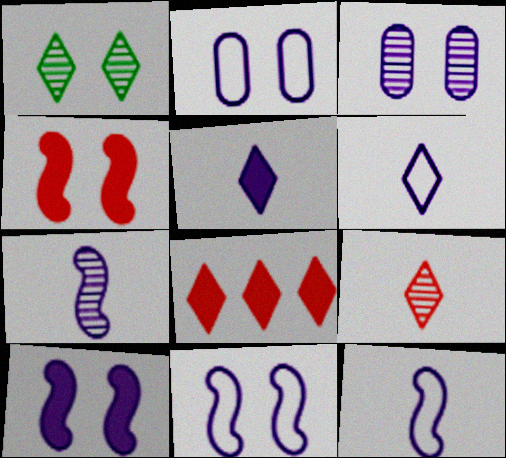[[1, 2, 4], 
[1, 6, 8]]